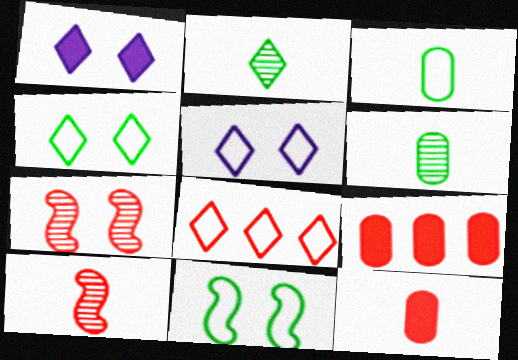[[1, 2, 8], 
[7, 8, 12]]